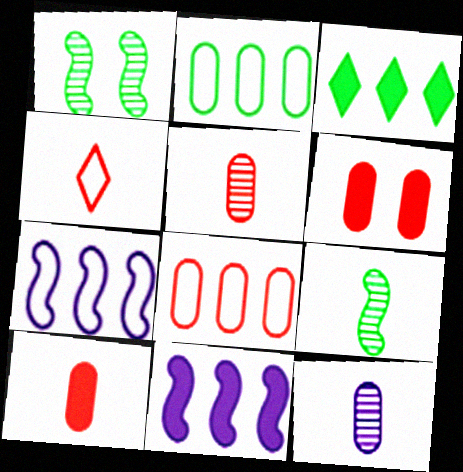[[2, 6, 12], 
[5, 6, 8]]